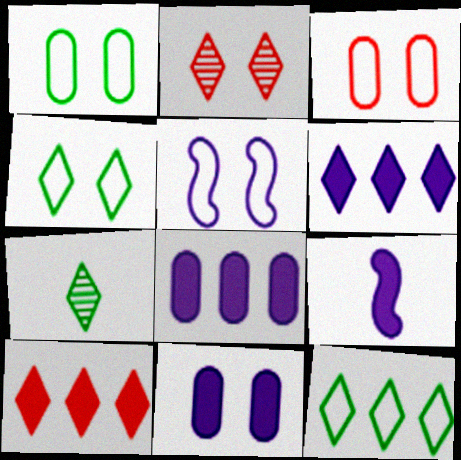[[3, 4, 5], 
[6, 9, 11]]